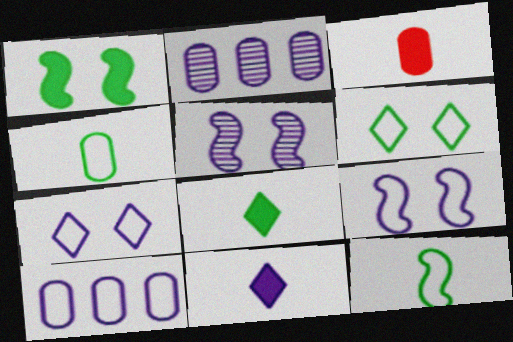[[2, 9, 11], 
[5, 10, 11]]